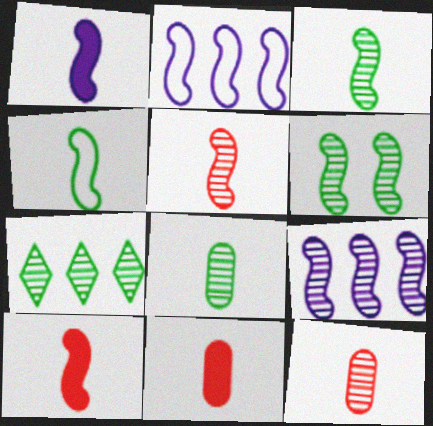[[1, 4, 5], 
[2, 6, 10], 
[5, 6, 9], 
[6, 7, 8]]